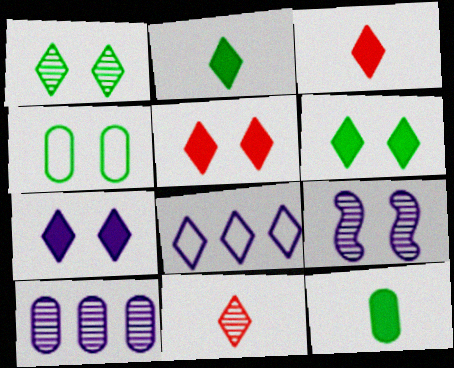[[1, 3, 8], 
[4, 5, 9], 
[5, 6, 7], 
[6, 8, 11]]